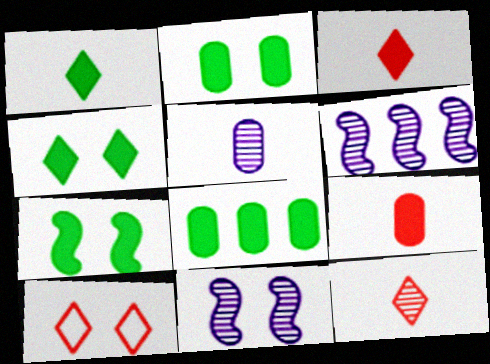[[1, 7, 8], 
[2, 4, 7], 
[2, 10, 11]]